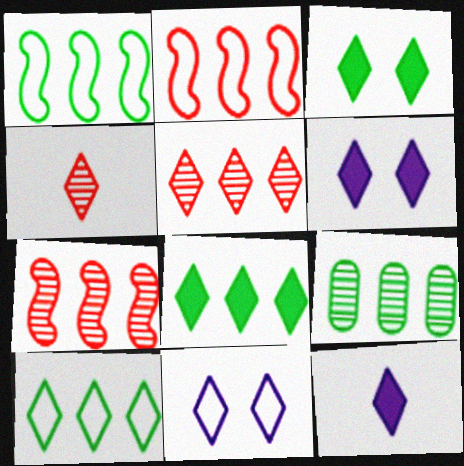[[1, 8, 9], 
[4, 6, 10], 
[4, 8, 11]]